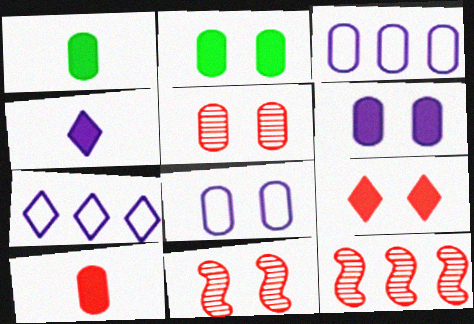[[1, 3, 5], 
[1, 7, 11], 
[2, 5, 8]]